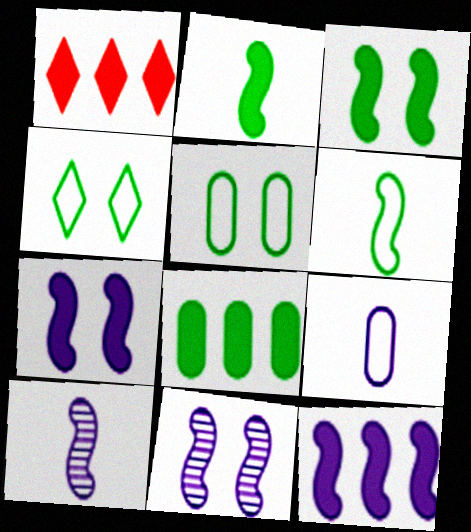[[1, 5, 10], 
[1, 8, 12]]